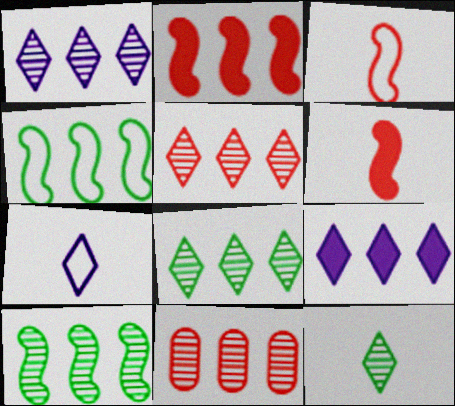[[1, 5, 8], 
[1, 10, 11], 
[4, 9, 11]]